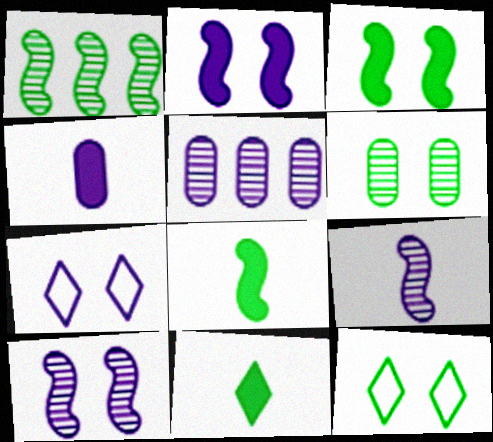[[3, 6, 12]]